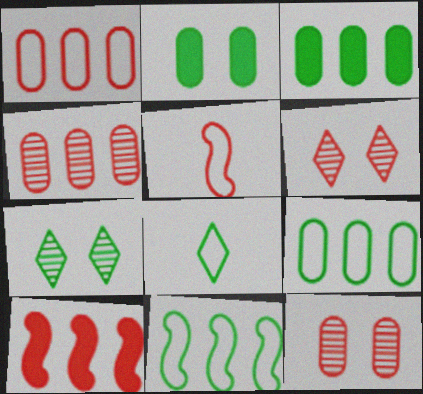[]